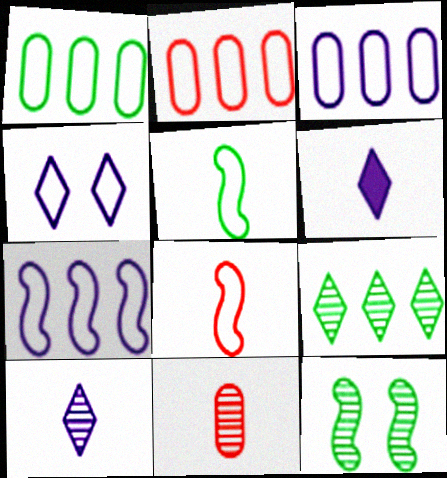[[1, 2, 3], 
[1, 4, 8], 
[2, 4, 5], 
[2, 6, 12], 
[5, 6, 11]]